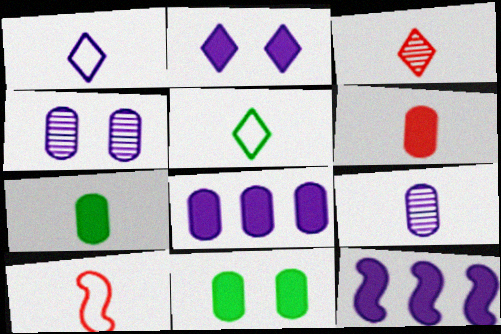[[1, 4, 12], 
[3, 6, 10], 
[6, 8, 11]]